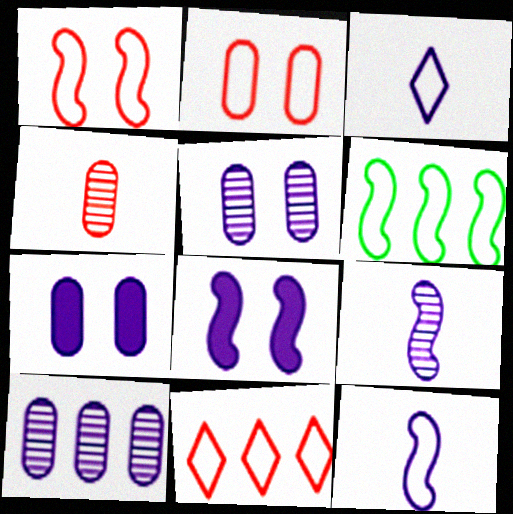[[1, 6, 12], 
[2, 3, 6], 
[3, 8, 10]]